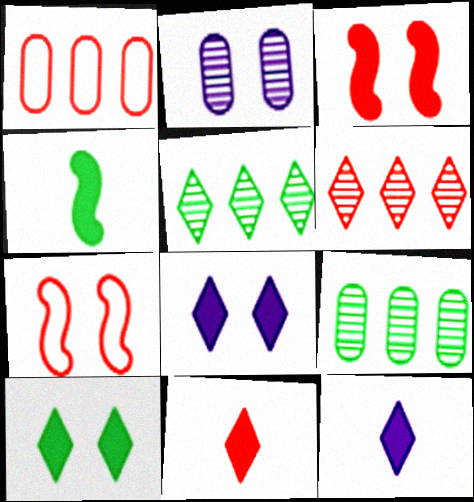[[2, 7, 10], 
[7, 9, 12]]